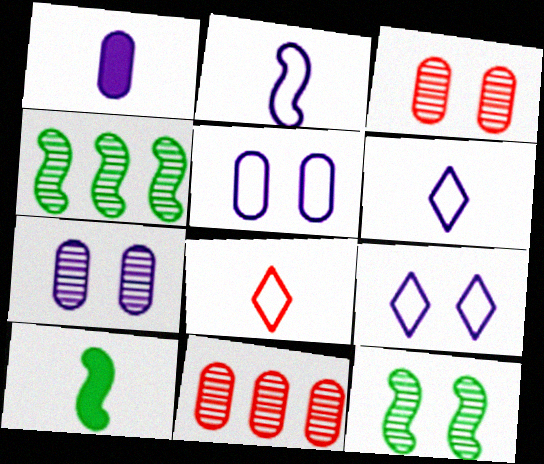[[9, 10, 11]]